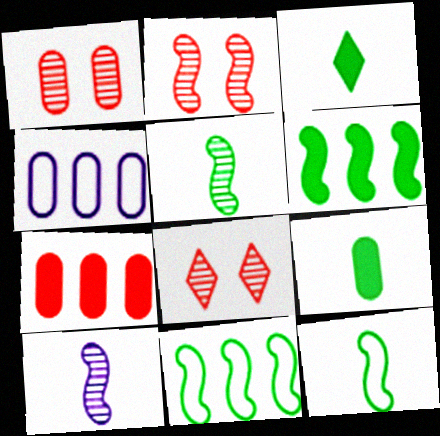[[1, 2, 8], 
[1, 4, 9], 
[2, 3, 4]]